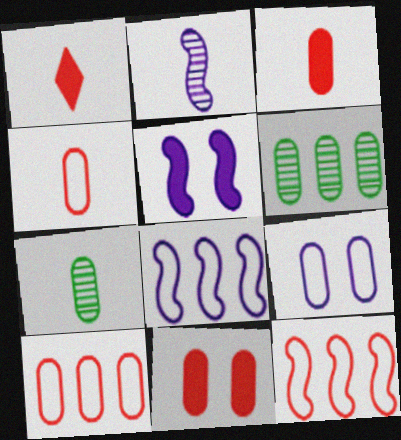[[2, 5, 8], 
[3, 6, 9]]